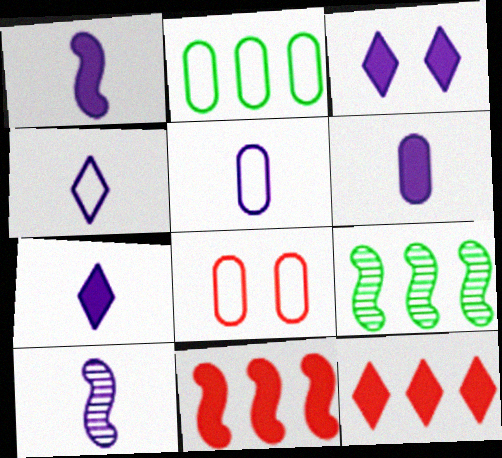[[1, 6, 7], 
[2, 5, 8], 
[4, 6, 10], 
[5, 7, 10], 
[7, 8, 9]]